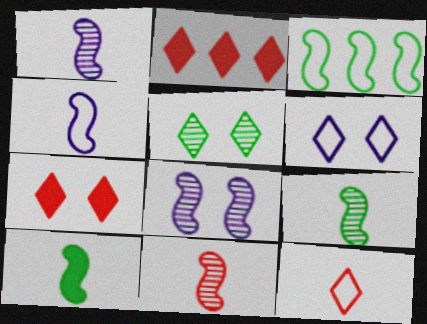[[1, 9, 11], 
[4, 10, 11], 
[5, 6, 7]]